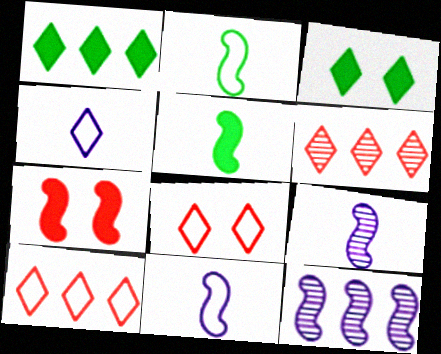[[2, 7, 12], 
[3, 4, 6]]